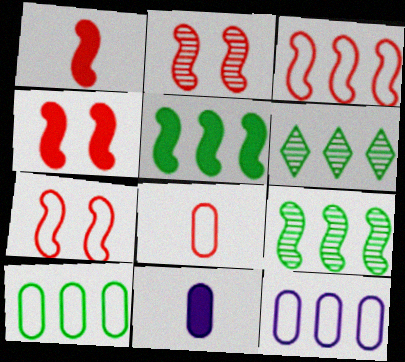[[1, 2, 3], 
[2, 4, 7], 
[5, 6, 10], 
[6, 7, 11]]